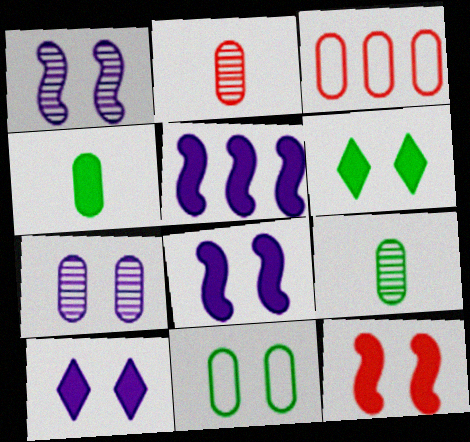[[3, 4, 7]]